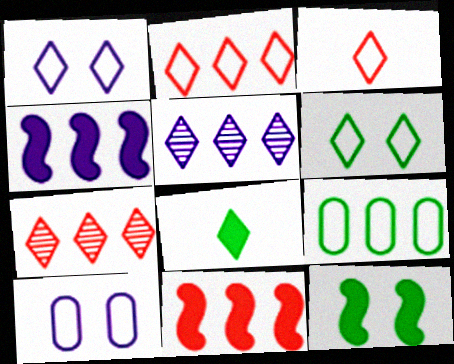[[1, 7, 8], 
[4, 7, 9], 
[5, 9, 11]]